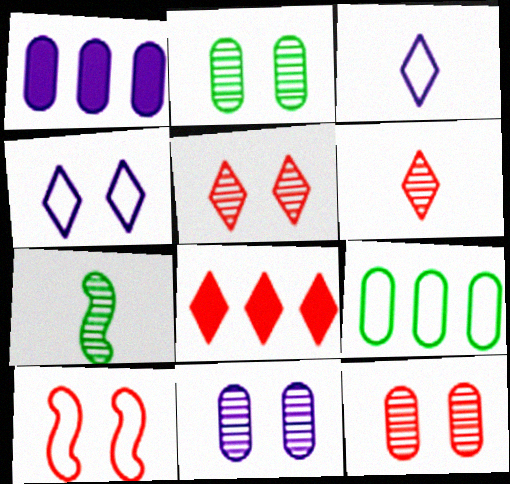[[2, 11, 12], 
[3, 9, 10]]